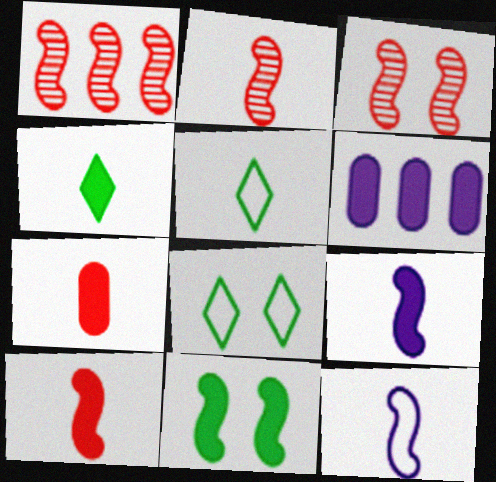[[1, 2, 3], 
[1, 11, 12], 
[2, 6, 8], 
[3, 5, 6], 
[4, 7, 9]]